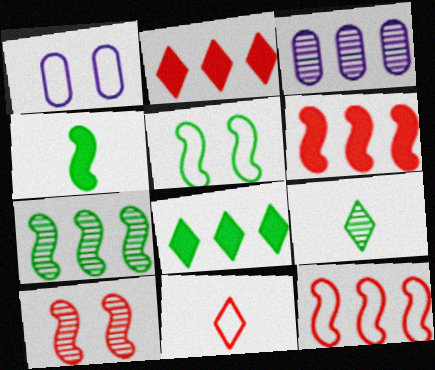[[1, 6, 9], 
[3, 8, 12], 
[3, 9, 10], 
[4, 5, 7]]